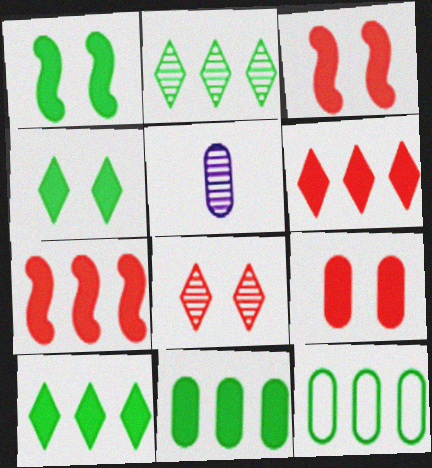[[5, 9, 12]]